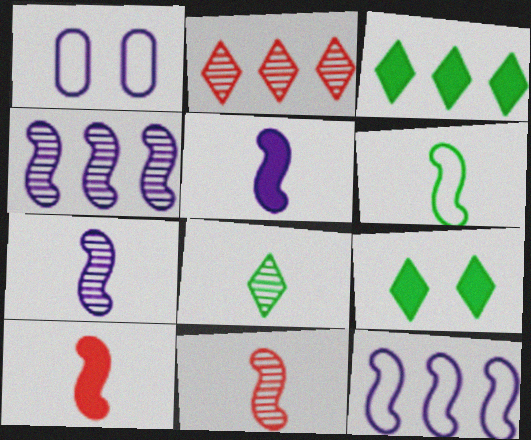[[1, 3, 11], 
[5, 6, 11], 
[6, 7, 10]]